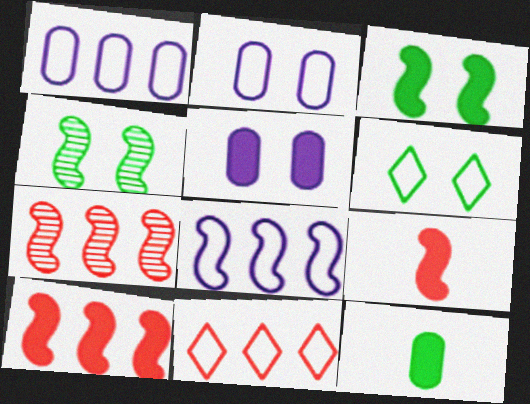[[4, 8, 9]]